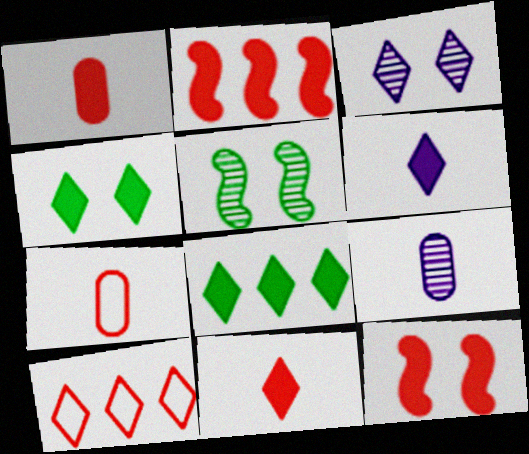[]